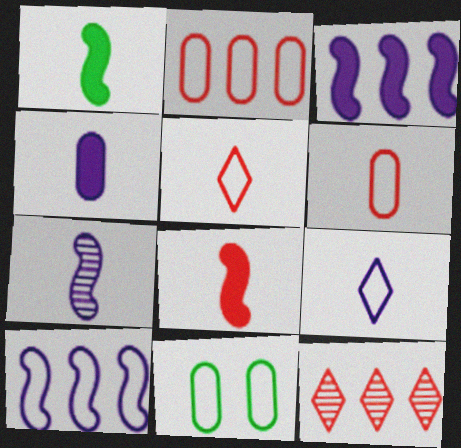[[4, 7, 9], 
[5, 10, 11]]